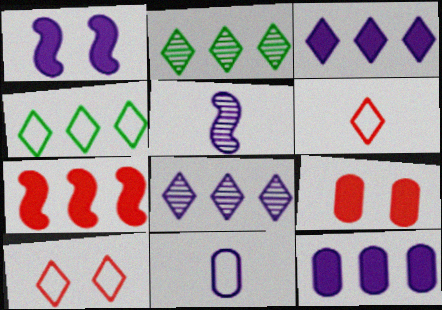[[1, 8, 11], 
[4, 5, 9]]